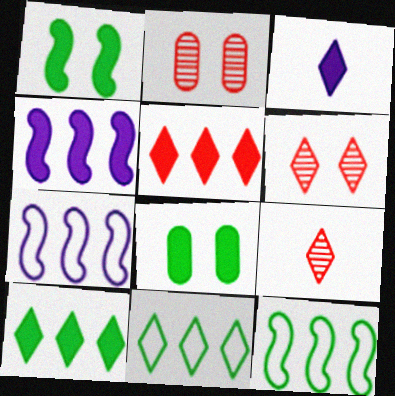[[2, 3, 12], 
[3, 6, 11], 
[7, 8, 9]]